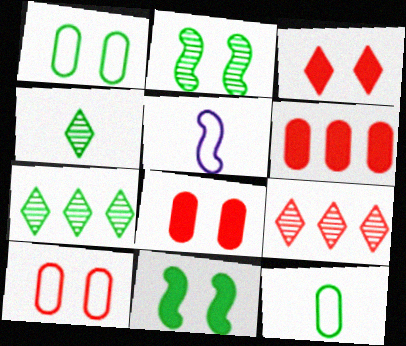[[5, 7, 8], 
[7, 11, 12]]